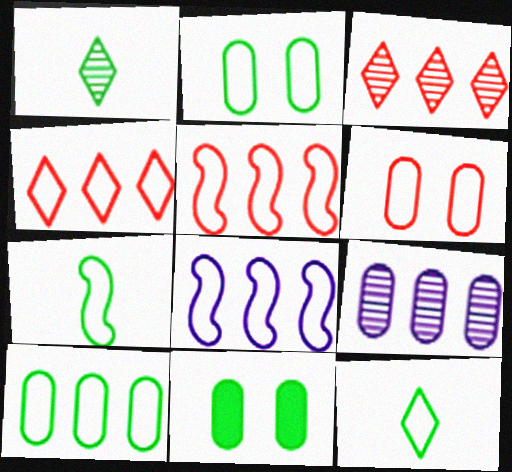[[4, 8, 10], 
[6, 8, 12]]